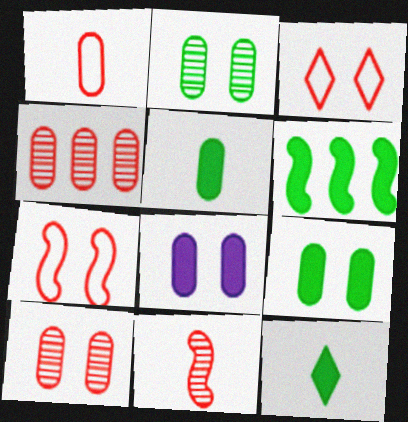[[6, 9, 12]]